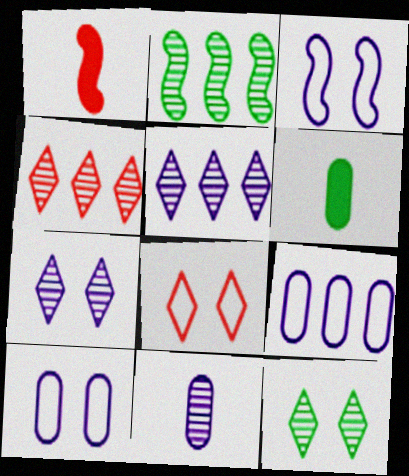[[1, 2, 3], 
[1, 9, 12], 
[3, 4, 6]]